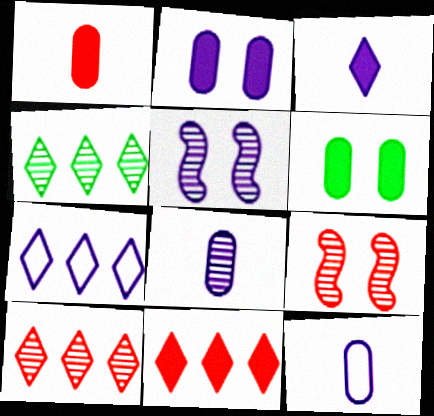[[4, 7, 11], 
[4, 8, 9]]